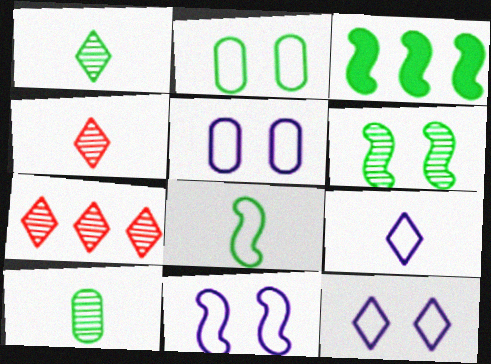[[1, 2, 3], 
[3, 4, 5], 
[3, 6, 8], 
[5, 11, 12]]